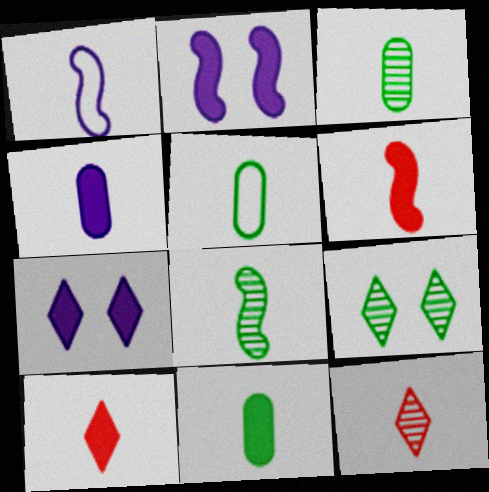[[1, 3, 10], 
[1, 6, 8], 
[1, 11, 12], 
[3, 5, 11]]